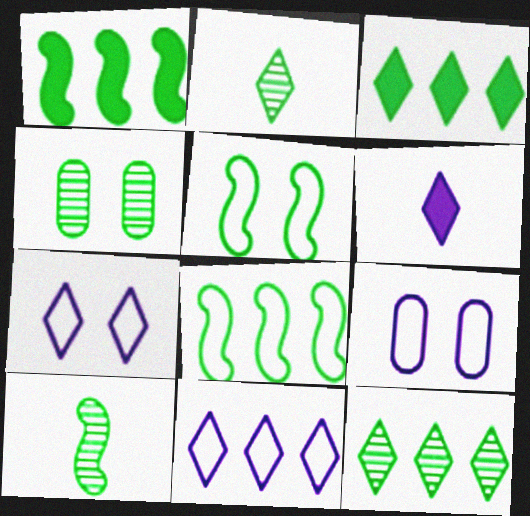[[1, 5, 10], 
[4, 10, 12]]